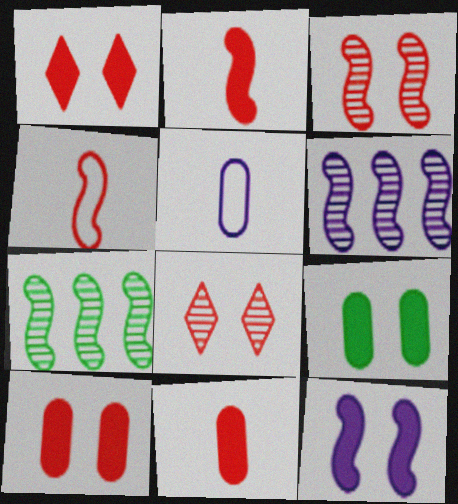[[1, 5, 7], 
[1, 9, 12], 
[4, 7, 12]]